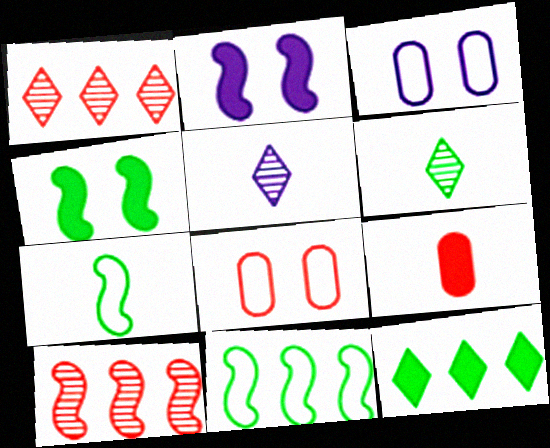[[2, 7, 10], 
[2, 9, 12], 
[5, 7, 9]]